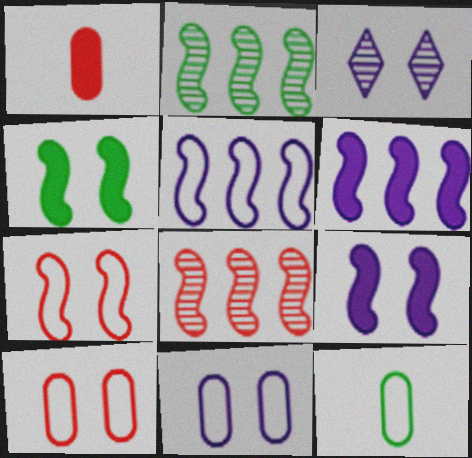[[3, 4, 10], 
[3, 9, 11]]